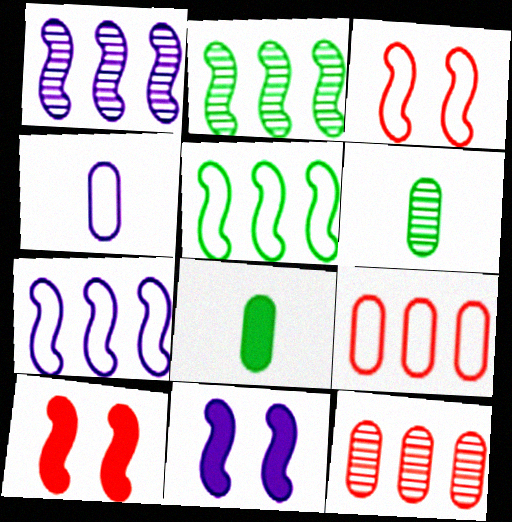[]